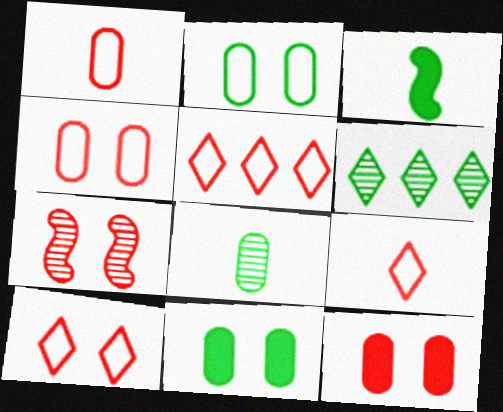[[2, 3, 6], 
[5, 9, 10], 
[7, 10, 12]]